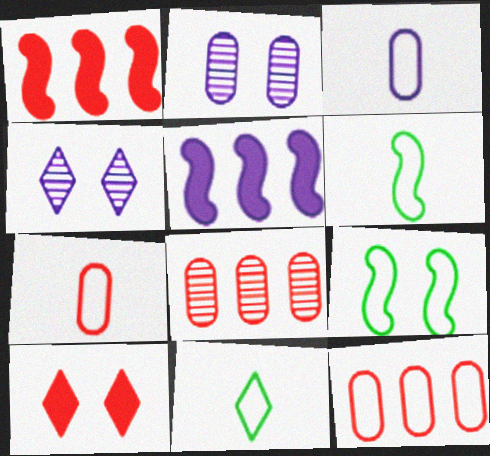[[1, 2, 11], 
[2, 9, 10], 
[3, 4, 5]]